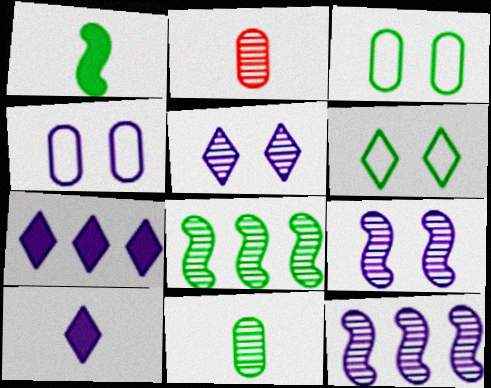[[2, 5, 8], 
[4, 10, 12]]